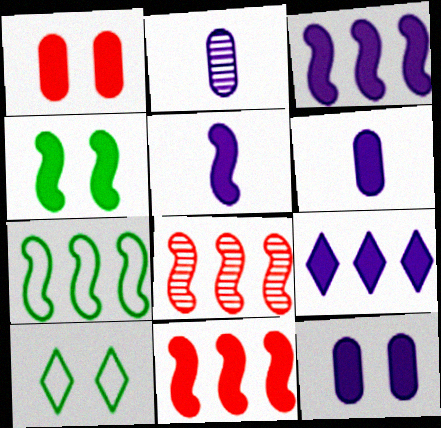[[2, 10, 11], 
[3, 7, 8], 
[4, 5, 11], 
[5, 9, 12], 
[6, 8, 10]]